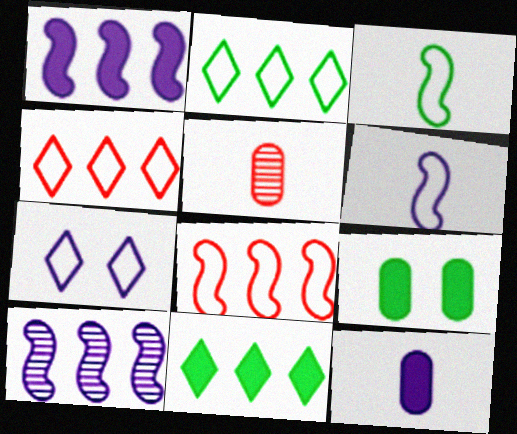[[7, 10, 12]]